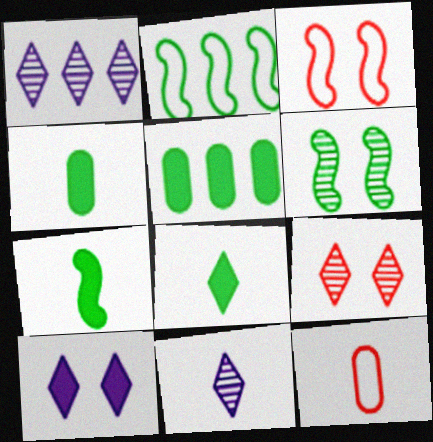[[1, 3, 4], 
[2, 6, 7], 
[3, 5, 11], 
[4, 7, 8], 
[7, 11, 12]]